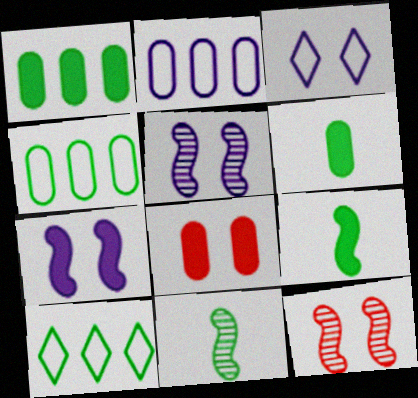[]